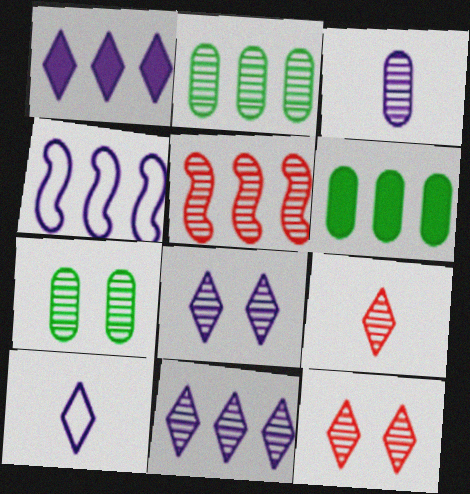[[1, 8, 10], 
[2, 5, 11]]